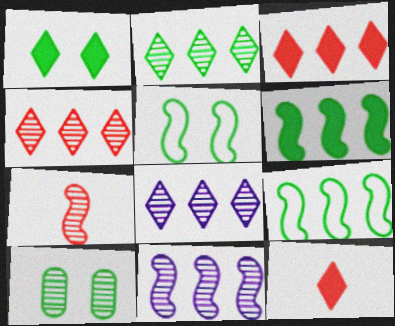[[1, 5, 10], 
[2, 4, 8], 
[7, 8, 10]]